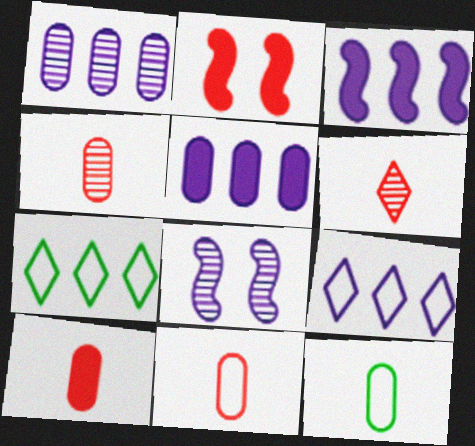[[1, 3, 9], 
[4, 10, 11], 
[7, 8, 10]]